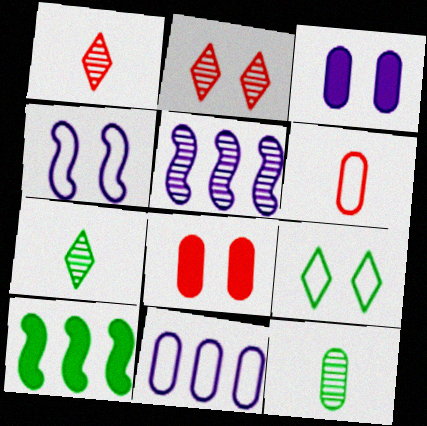[[2, 5, 12], 
[8, 11, 12], 
[9, 10, 12]]